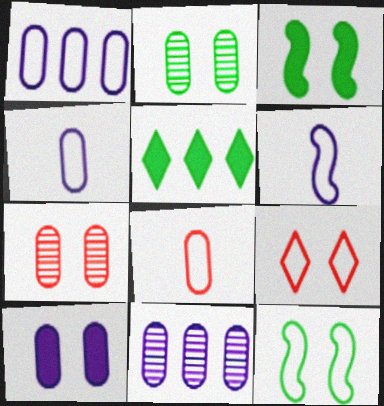[[4, 10, 11], 
[5, 6, 7]]